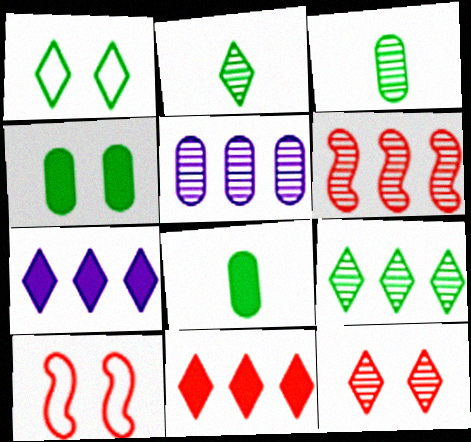[[3, 7, 10], 
[5, 6, 9]]